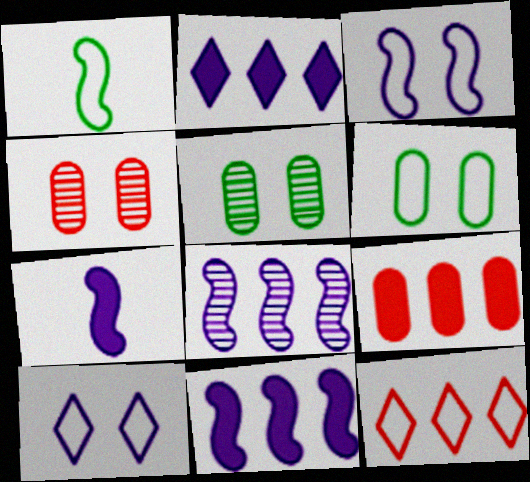[[1, 2, 4], 
[3, 7, 8], 
[5, 7, 12]]